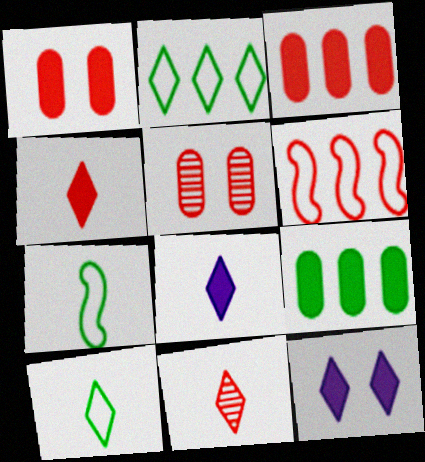[[1, 6, 11], 
[2, 11, 12], 
[4, 5, 6], 
[8, 10, 11]]